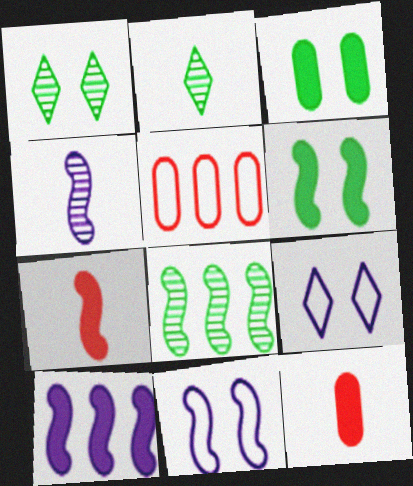[[4, 10, 11], 
[6, 7, 10], 
[7, 8, 11], 
[8, 9, 12]]